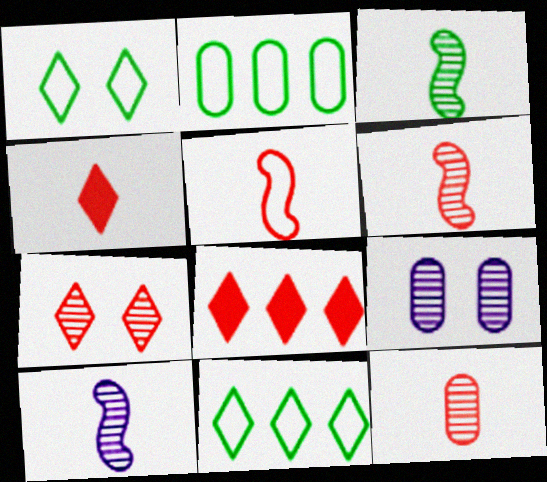[[3, 6, 10], 
[4, 5, 12]]